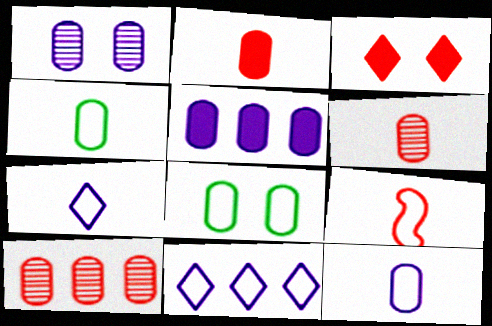[[1, 5, 12], 
[3, 9, 10], 
[4, 7, 9], 
[5, 6, 8], 
[8, 9, 11]]